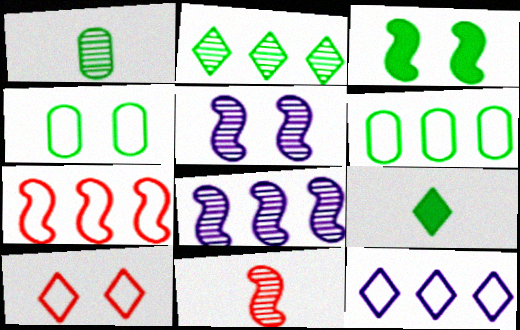[[6, 7, 12]]